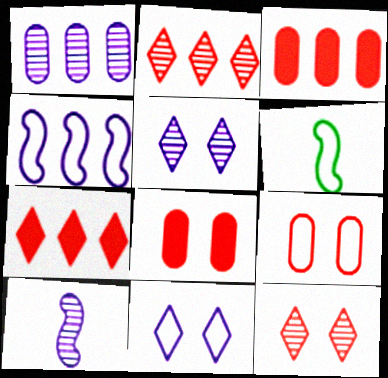[[1, 5, 10], 
[3, 5, 6]]